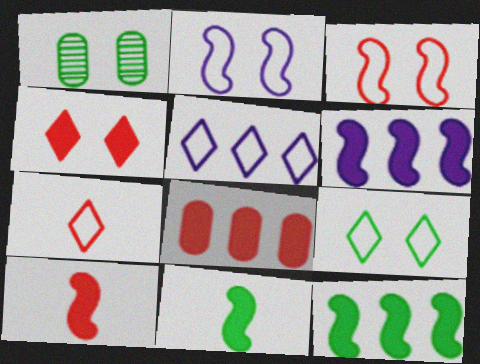[[1, 2, 4], 
[1, 5, 10], 
[1, 6, 7], 
[4, 8, 10], 
[5, 7, 9]]